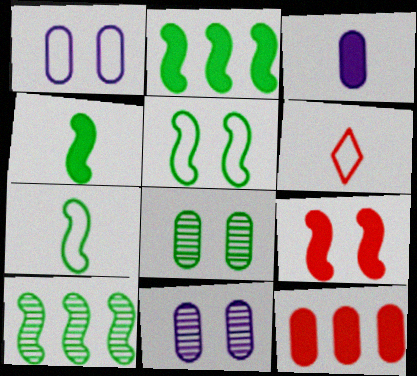[[2, 6, 11], 
[4, 5, 10]]